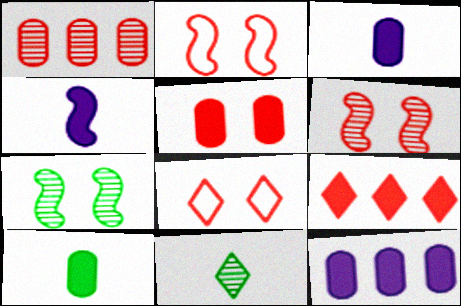[[2, 11, 12], 
[5, 6, 8], 
[5, 10, 12]]